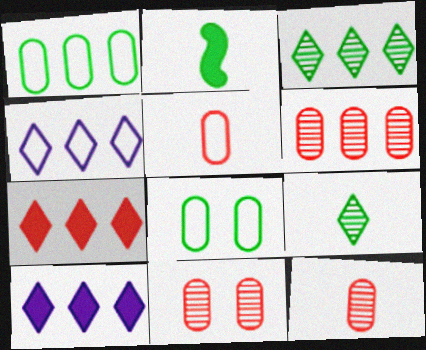[[2, 3, 8], 
[2, 4, 11], 
[3, 4, 7], 
[6, 11, 12]]